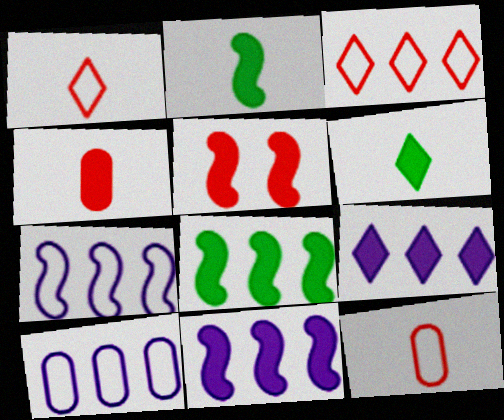[[2, 5, 11]]